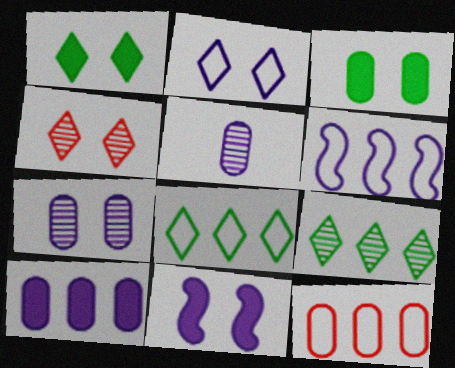[[1, 2, 4], 
[2, 7, 11], 
[3, 5, 12], 
[6, 8, 12]]